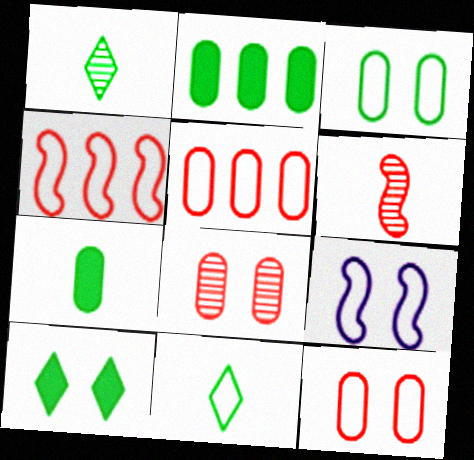[[5, 9, 11], 
[8, 9, 10]]